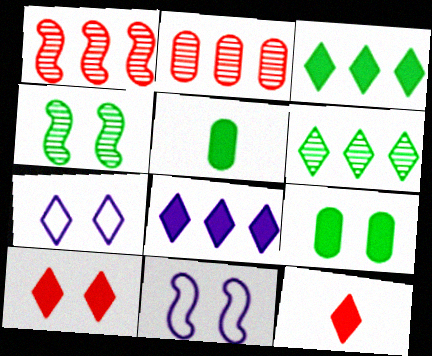[[1, 5, 7], 
[6, 7, 12]]